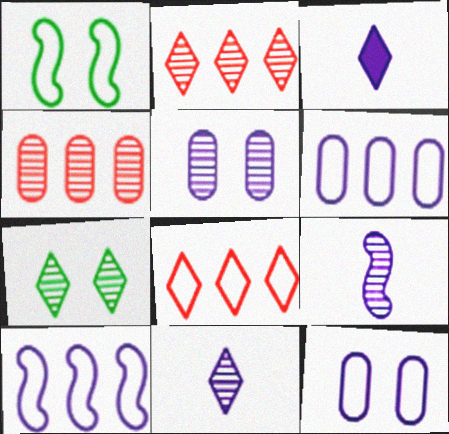[[1, 3, 4], 
[2, 7, 11], 
[3, 5, 10], 
[3, 7, 8], 
[4, 7, 9]]